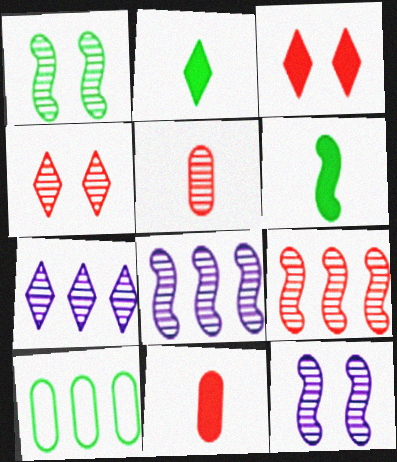[[1, 2, 10], 
[1, 5, 7], 
[4, 5, 9]]